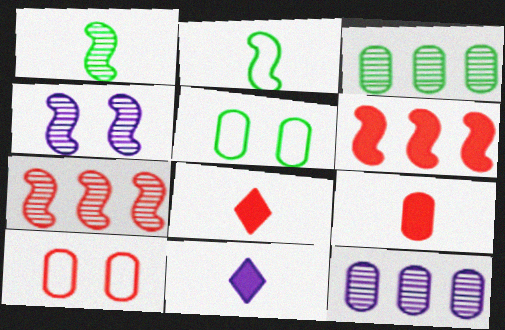[[1, 4, 7], 
[2, 4, 6], 
[5, 7, 11], 
[5, 9, 12], 
[7, 8, 10]]